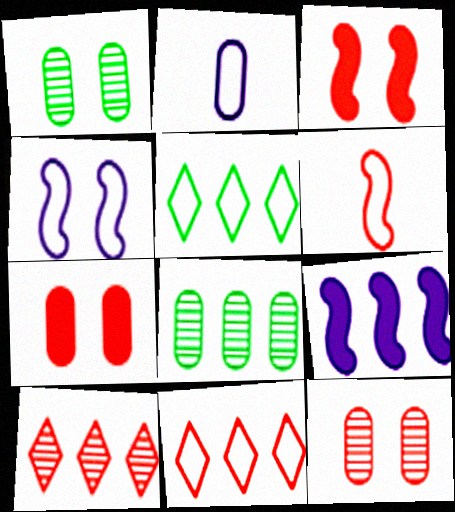[[2, 7, 8], 
[6, 7, 10], 
[8, 9, 11]]